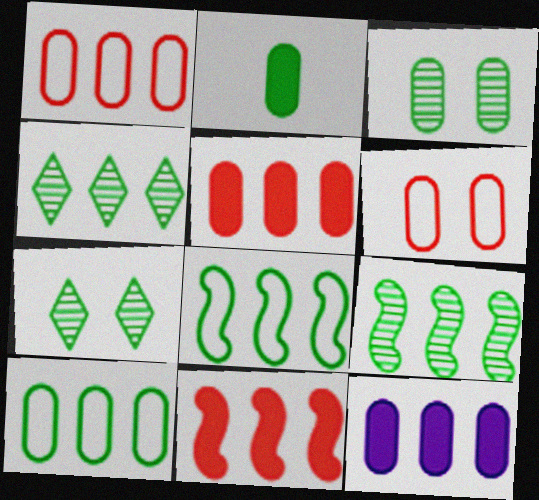[[2, 3, 10], 
[2, 7, 8]]